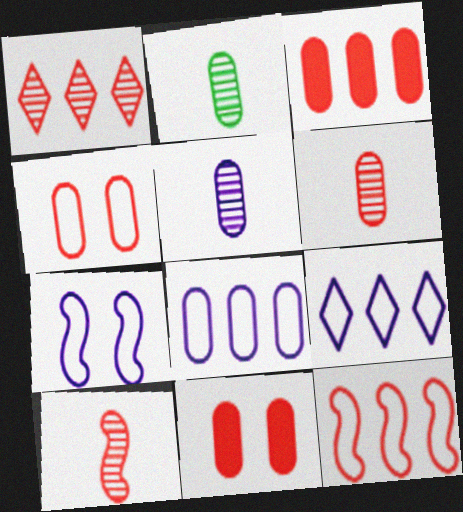[[1, 3, 12], 
[2, 5, 6], 
[2, 8, 11], 
[3, 4, 6]]